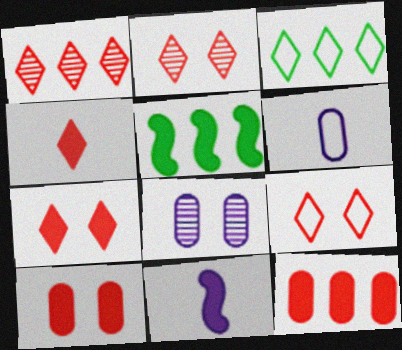[[1, 4, 9], 
[2, 5, 6], 
[2, 7, 9]]